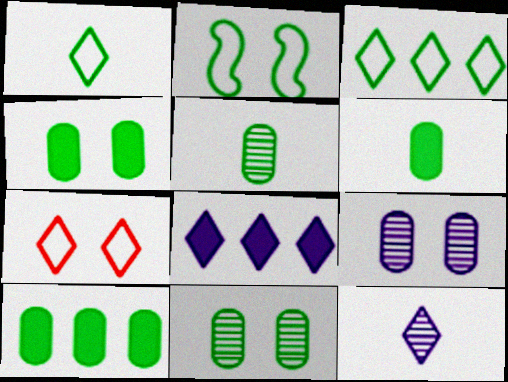[[4, 6, 10]]